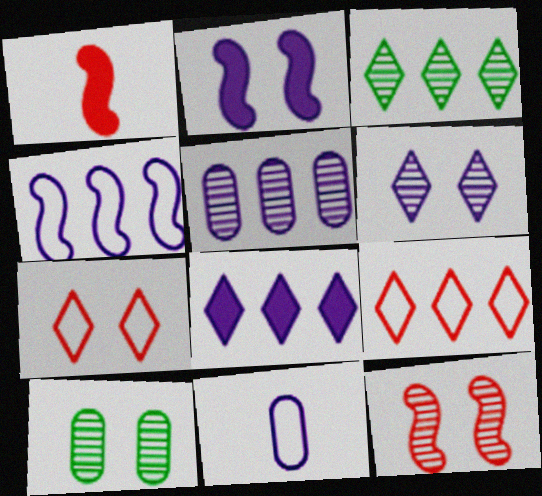[[2, 7, 10], 
[3, 8, 9], 
[4, 5, 8], 
[6, 10, 12]]